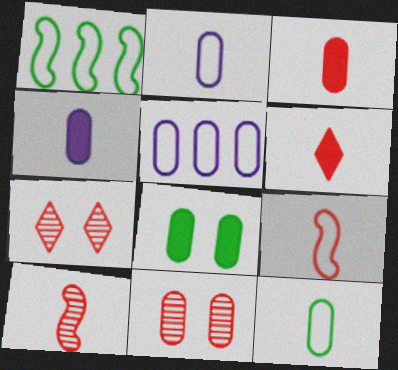[[1, 4, 7]]